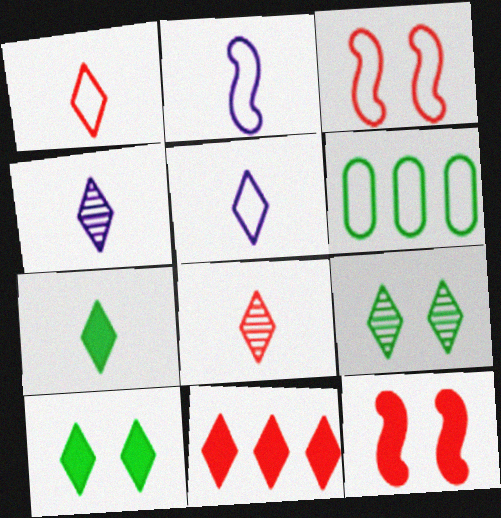[[1, 4, 7], 
[3, 5, 6], 
[4, 6, 12], 
[5, 7, 8], 
[5, 9, 11]]